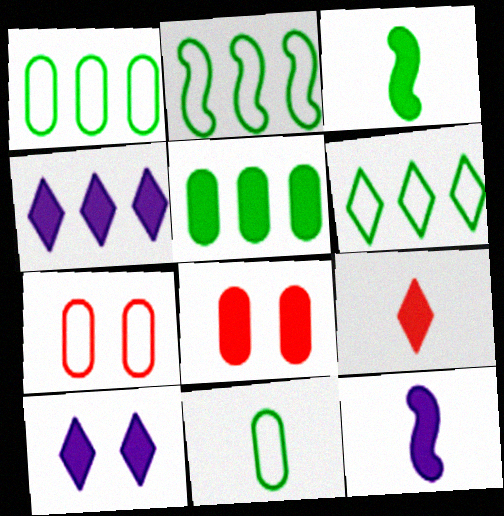[[1, 2, 6], 
[3, 4, 8]]